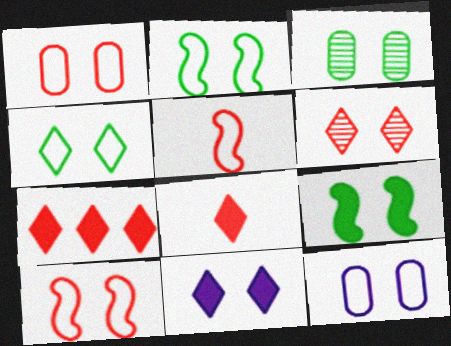[[3, 4, 9], 
[3, 10, 11], 
[4, 6, 11], 
[4, 10, 12], 
[6, 9, 12]]